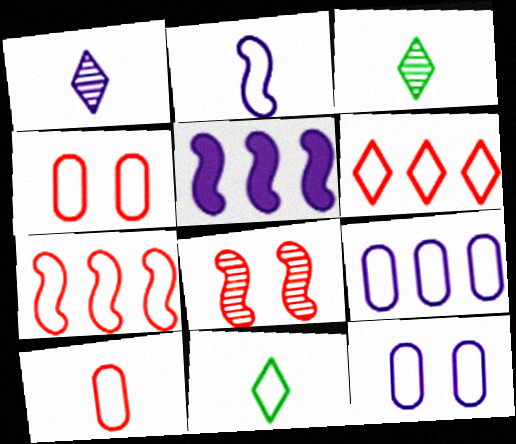[[1, 5, 12], 
[2, 10, 11], 
[3, 4, 5], 
[7, 11, 12]]